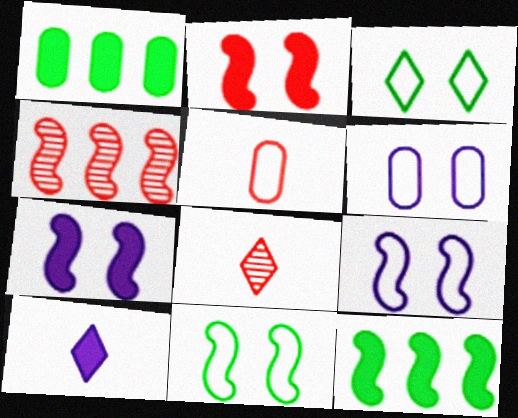[[1, 2, 10], 
[1, 8, 9], 
[6, 8, 12]]